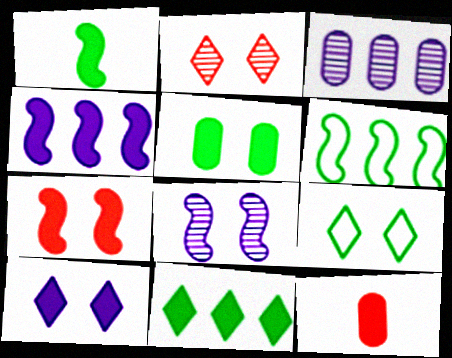[[1, 4, 7], 
[1, 5, 11], 
[2, 9, 10], 
[5, 7, 10]]